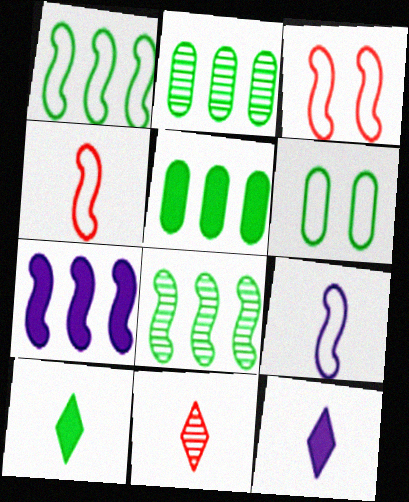[[1, 3, 9], 
[2, 3, 12], 
[6, 7, 11], 
[6, 8, 10]]